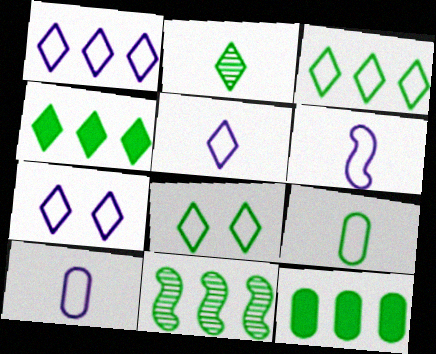[[1, 5, 7], 
[2, 4, 8], 
[3, 11, 12], 
[5, 6, 10]]